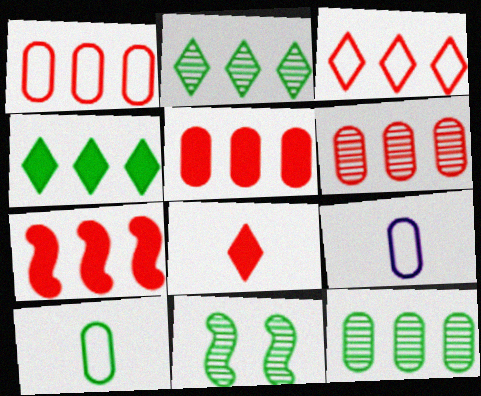[[1, 5, 6], 
[3, 6, 7], 
[4, 10, 11]]